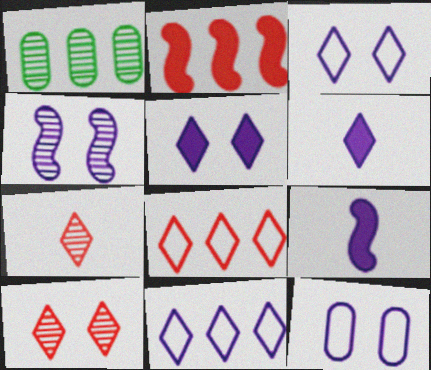[[1, 2, 11], 
[1, 4, 7], 
[4, 5, 12]]